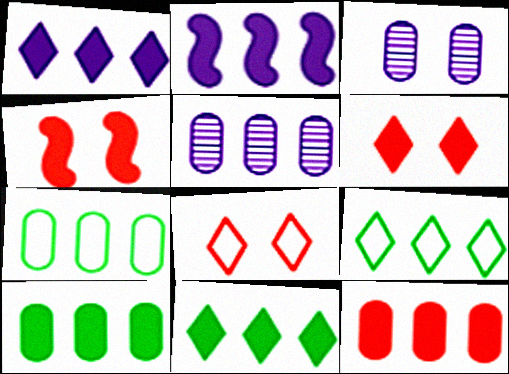[[2, 11, 12], 
[5, 7, 12]]